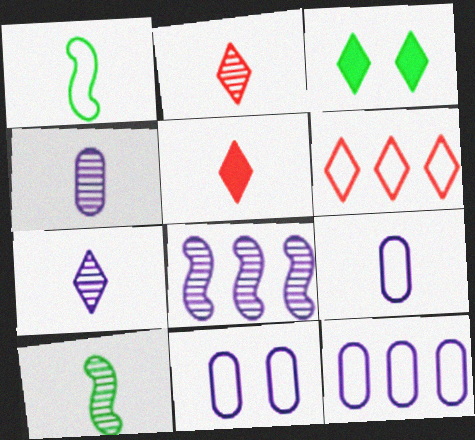[[1, 4, 5], 
[1, 6, 11], 
[2, 4, 10], 
[3, 6, 7], 
[5, 9, 10], 
[9, 11, 12]]